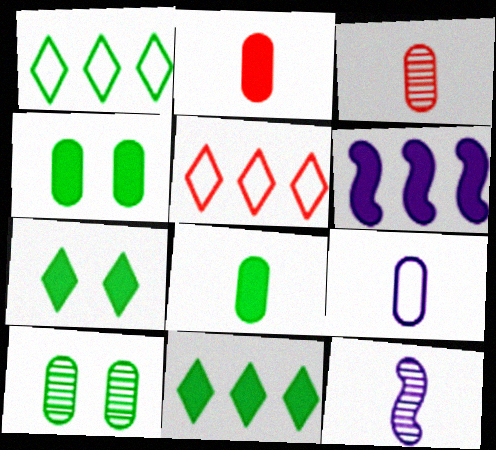[[2, 6, 7], 
[3, 8, 9], 
[4, 5, 12]]